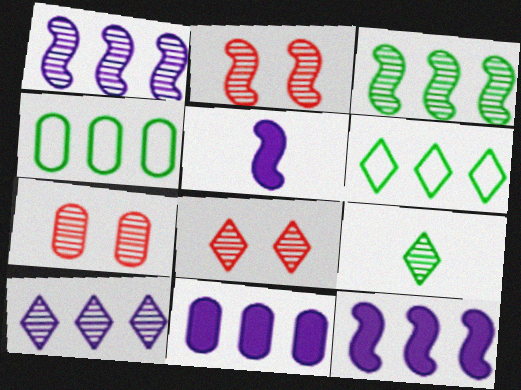[[1, 7, 9], 
[2, 7, 8], 
[4, 5, 8], 
[5, 6, 7], 
[8, 9, 10]]